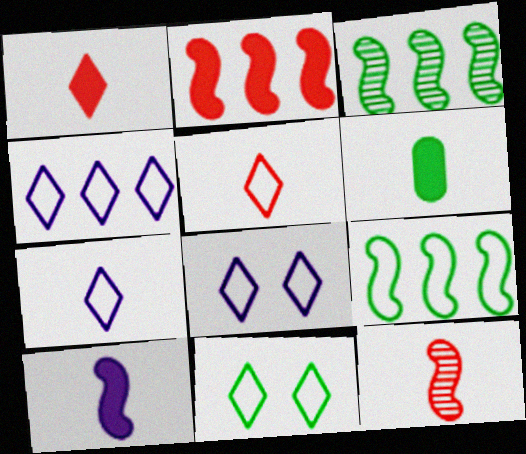[[1, 6, 10], 
[3, 6, 11], 
[4, 5, 11], 
[4, 7, 8], 
[6, 7, 12]]